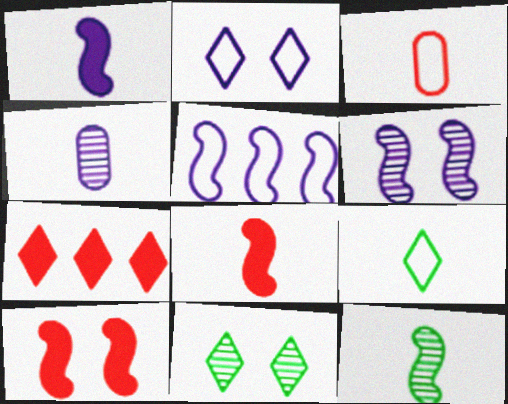[[1, 5, 6], 
[4, 8, 9], 
[5, 10, 12]]